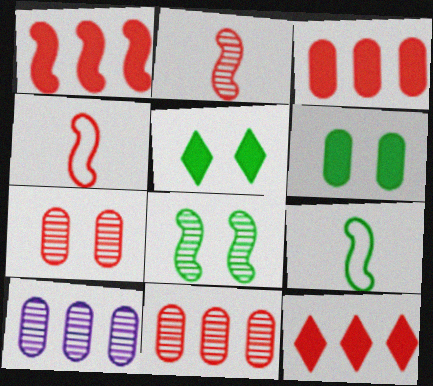[[1, 3, 12], 
[4, 5, 10], 
[4, 7, 12]]